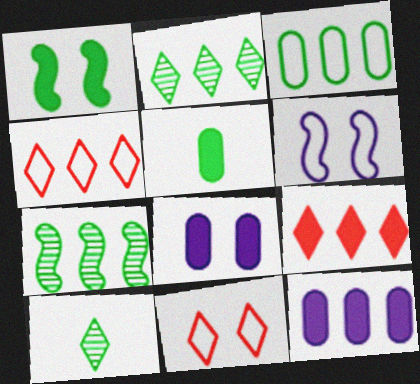[[1, 3, 10], 
[4, 7, 12]]